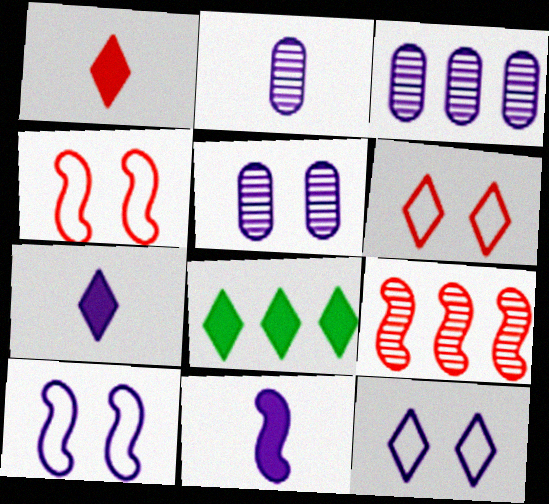[[2, 3, 5], 
[2, 4, 8], 
[3, 7, 10], 
[3, 11, 12]]